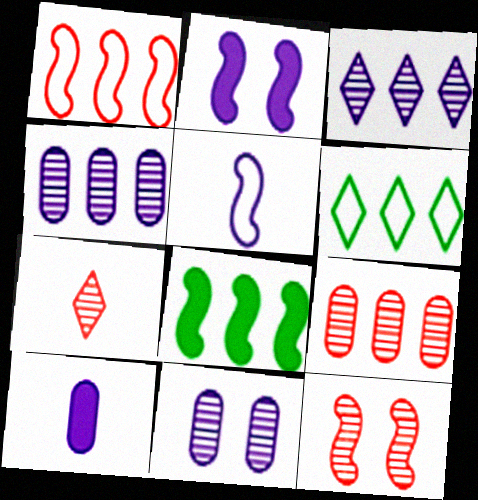[[5, 8, 12], 
[6, 10, 12], 
[7, 9, 12]]